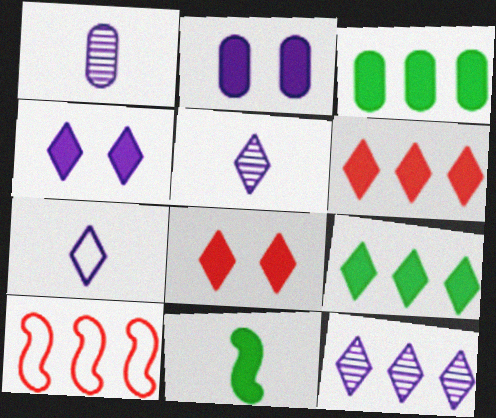[[2, 6, 11], 
[3, 10, 12], 
[4, 7, 12]]